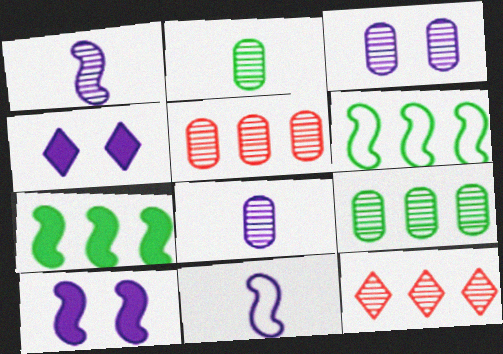[[2, 3, 5]]